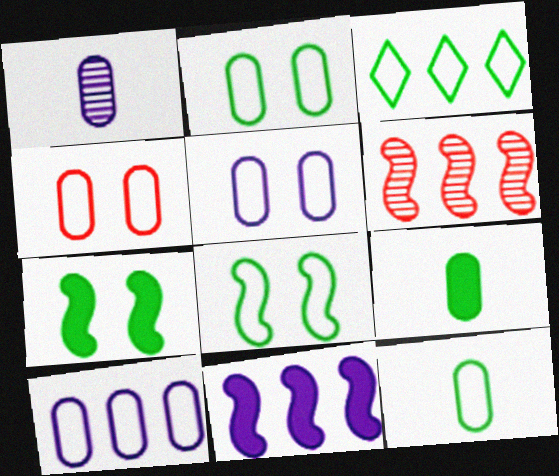[[2, 4, 5], 
[3, 8, 12], 
[4, 10, 12]]